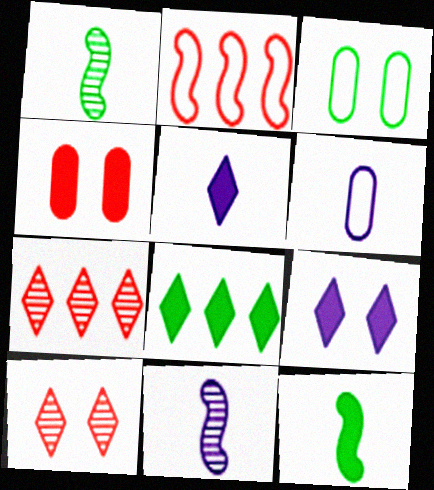[[1, 3, 8], 
[5, 6, 11]]